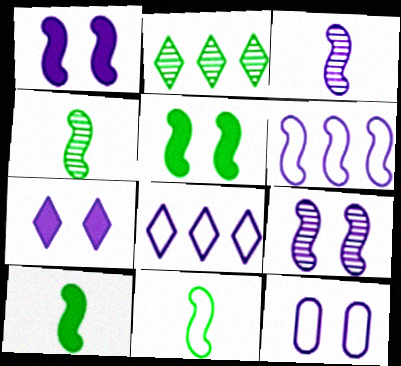[[1, 3, 6], 
[4, 10, 11], 
[7, 9, 12]]